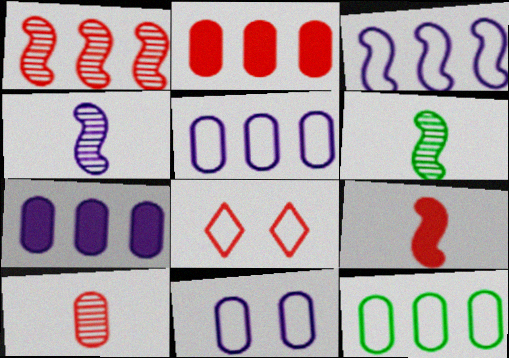[[6, 7, 8]]